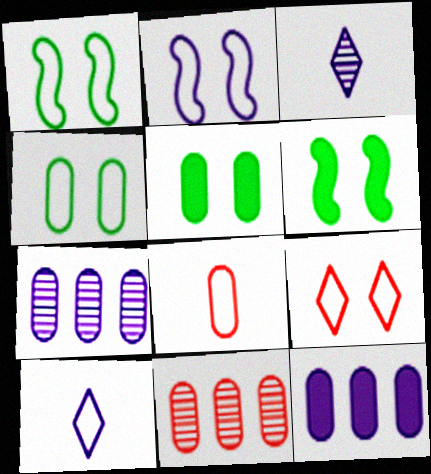[[2, 3, 12], 
[2, 4, 9], 
[5, 7, 8], 
[6, 10, 11]]